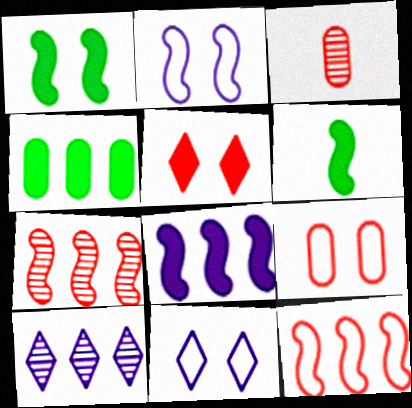[[2, 6, 7], 
[3, 5, 12], 
[4, 10, 12], 
[6, 9, 10]]